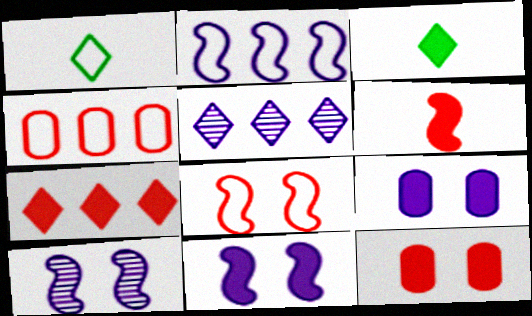[[3, 4, 10], 
[6, 7, 12]]